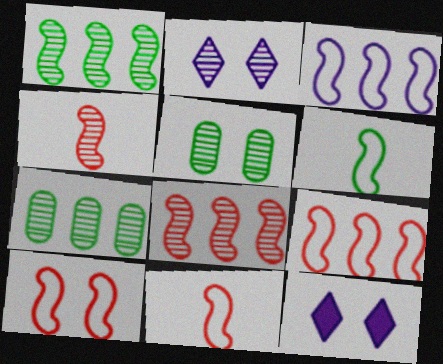[[2, 4, 7], 
[3, 6, 10], 
[5, 10, 12], 
[7, 11, 12], 
[9, 10, 11]]